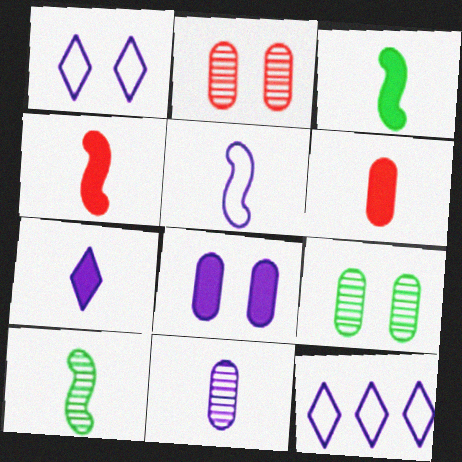[[2, 3, 12], 
[3, 6, 7], 
[4, 5, 10], 
[4, 9, 12], 
[5, 7, 11]]